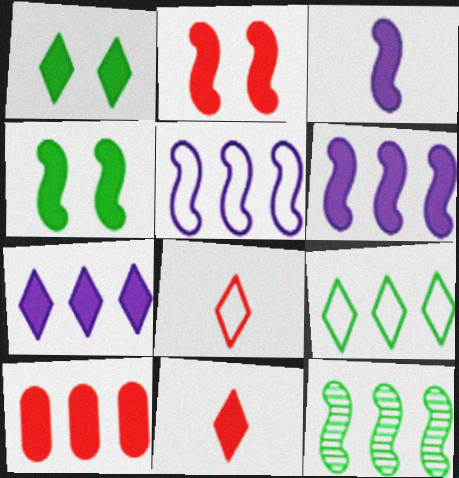[[1, 3, 10], 
[1, 7, 11], 
[2, 10, 11]]